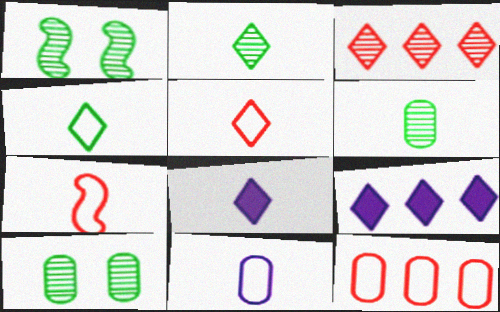[[1, 8, 12], 
[2, 5, 8], 
[4, 7, 11], 
[6, 7, 8], 
[7, 9, 10]]